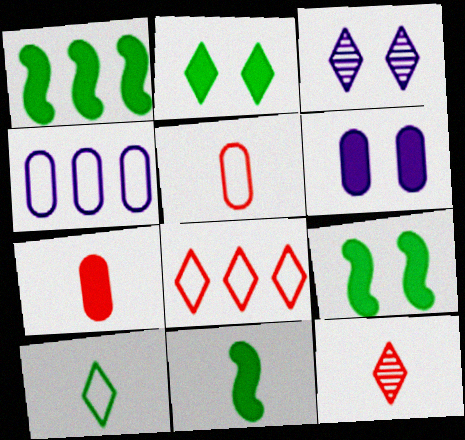[[1, 3, 5], 
[1, 9, 11], 
[4, 9, 12]]